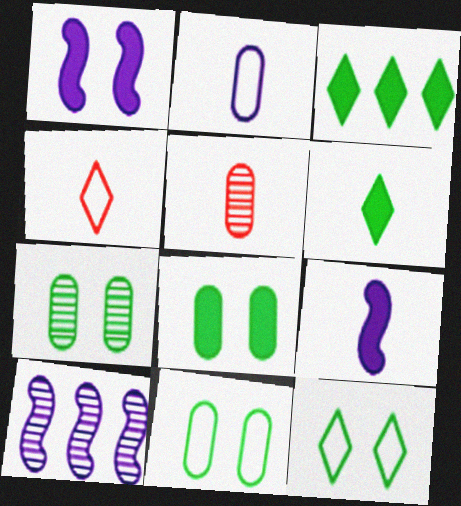[[4, 8, 10], 
[7, 8, 11]]